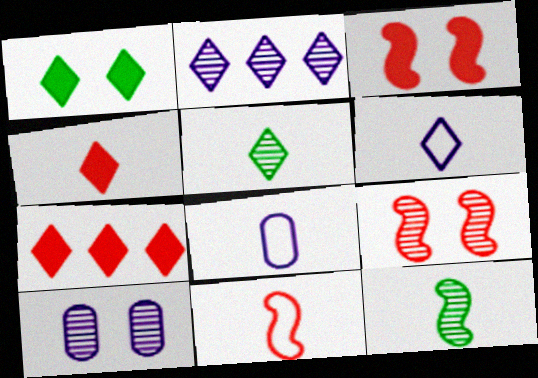[[4, 5, 6], 
[4, 8, 12]]